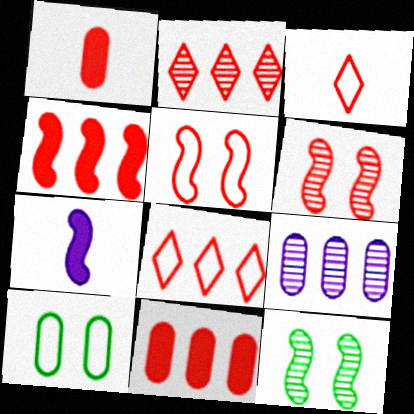[[1, 2, 5], 
[1, 6, 8], 
[1, 9, 10], 
[2, 7, 10], 
[3, 6, 11]]